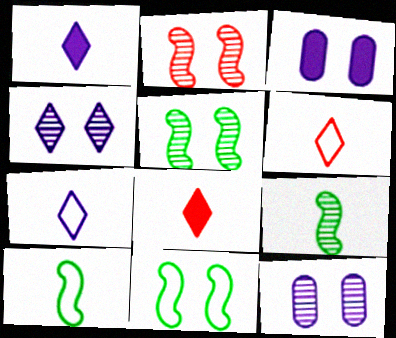[]